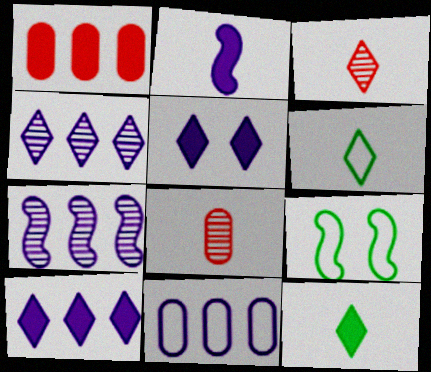[[2, 6, 8], 
[7, 10, 11], 
[8, 9, 10]]